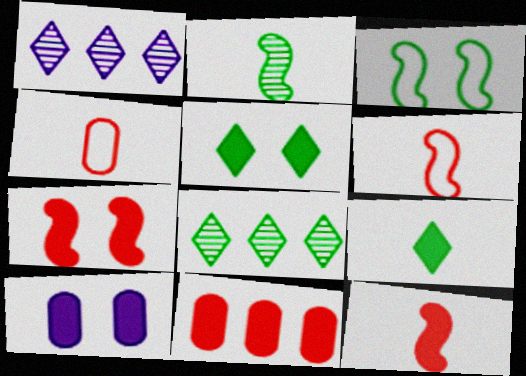[[5, 7, 10], 
[6, 8, 10]]